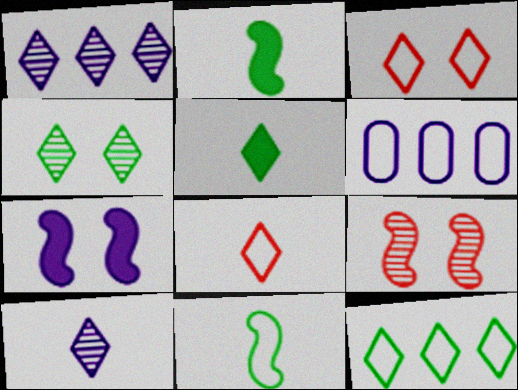[[1, 3, 5], 
[3, 6, 11], 
[4, 5, 12], 
[5, 6, 9], 
[5, 8, 10], 
[6, 7, 10]]